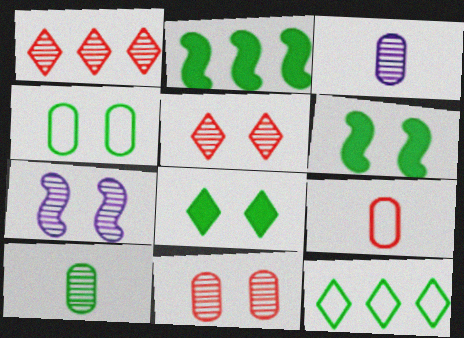[[1, 7, 10], 
[6, 10, 12]]